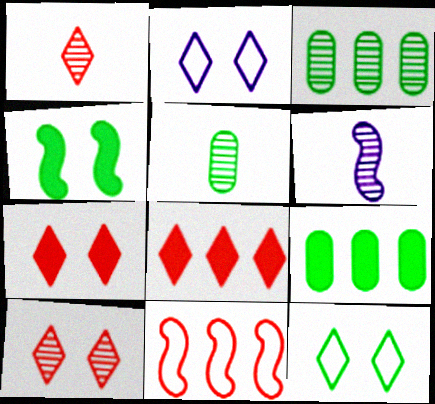[[1, 5, 6], 
[3, 6, 10], 
[4, 6, 11]]